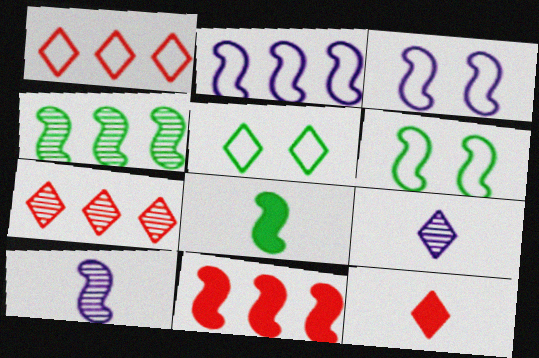[[2, 4, 11], 
[4, 6, 8], 
[6, 10, 11]]